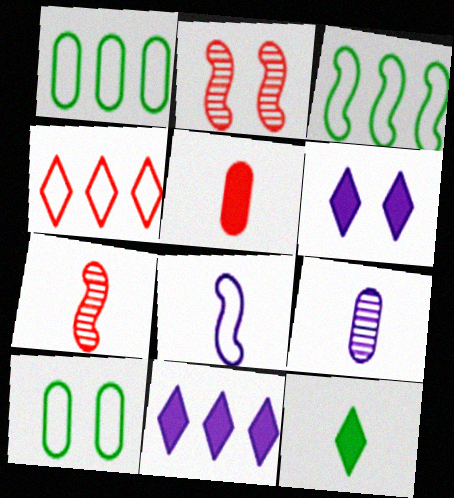[[1, 6, 7], 
[2, 4, 5], 
[2, 6, 10], 
[4, 8, 10], 
[7, 10, 11]]